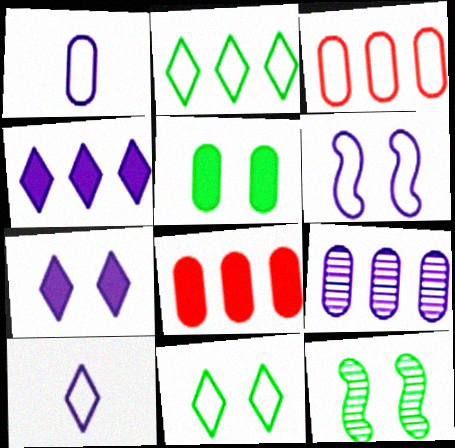[[5, 11, 12], 
[8, 10, 12]]